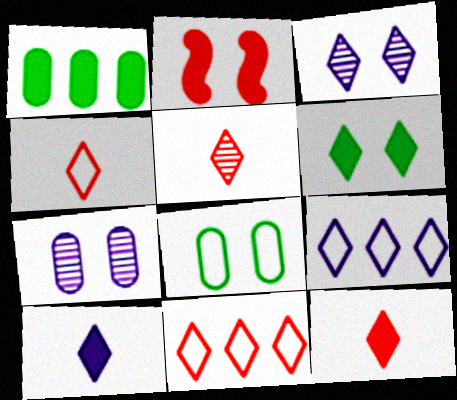[[1, 2, 10], 
[2, 3, 8], 
[3, 9, 10], 
[4, 5, 12], 
[5, 6, 9]]